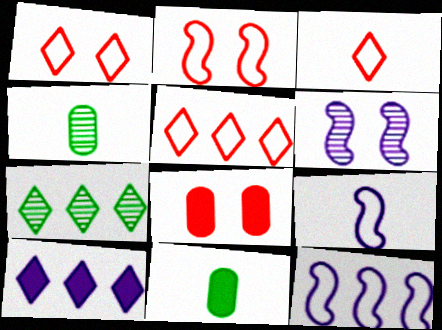[[1, 3, 5], 
[2, 4, 10], 
[5, 6, 11], 
[5, 7, 10], 
[7, 8, 9]]